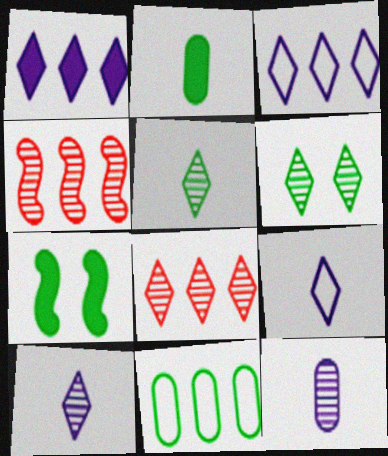[[1, 4, 11], 
[4, 6, 12], 
[5, 7, 11], 
[6, 8, 10]]